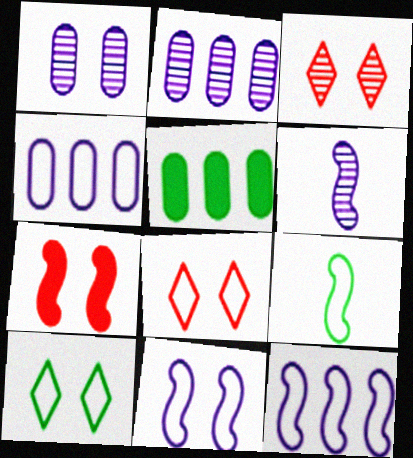[[1, 7, 10], 
[4, 8, 9], 
[5, 6, 8]]